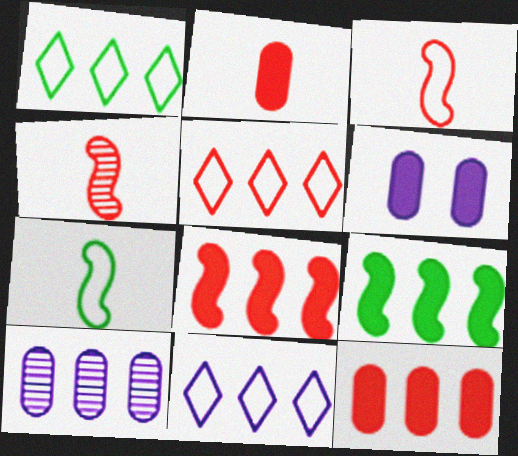[[1, 4, 6], 
[1, 5, 11], 
[1, 8, 10], 
[5, 9, 10]]